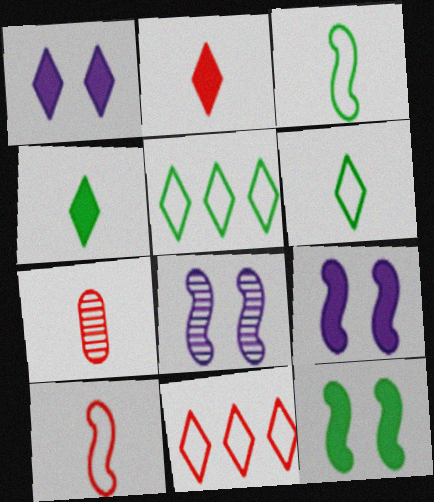[[2, 7, 10], 
[5, 7, 9]]